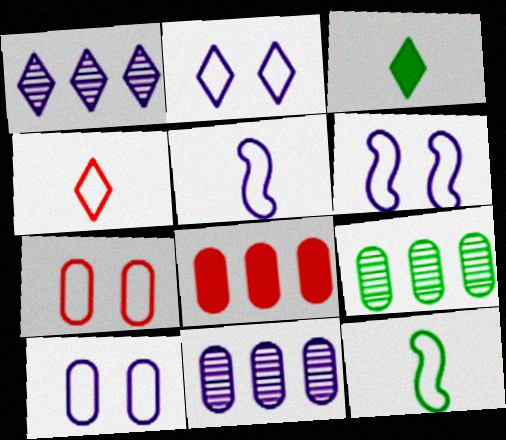[[2, 6, 10]]